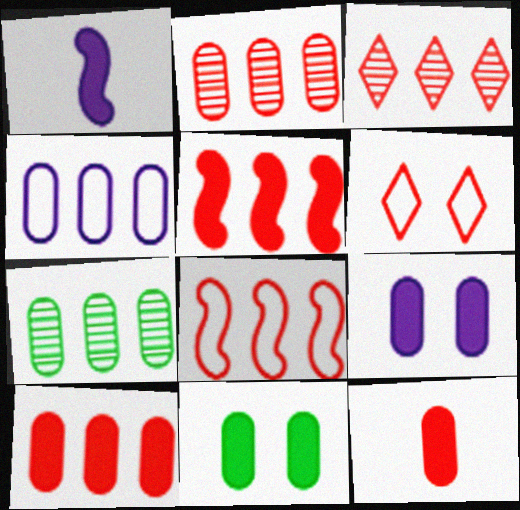[[1, 6, 7], 
[3, 8, 10], 
[4, 7, 10]]